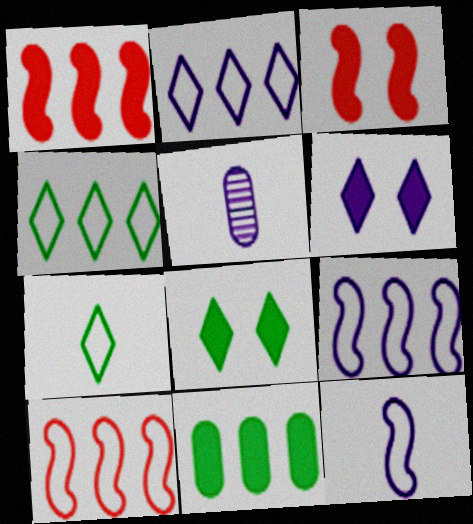[[3, 4, 5], 
[5, 6, 9], 
[5, 8, 10]]